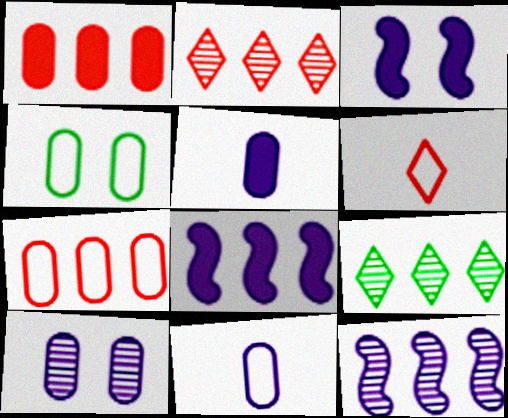[[4, 7, 11], 
[7, 8, 9]]